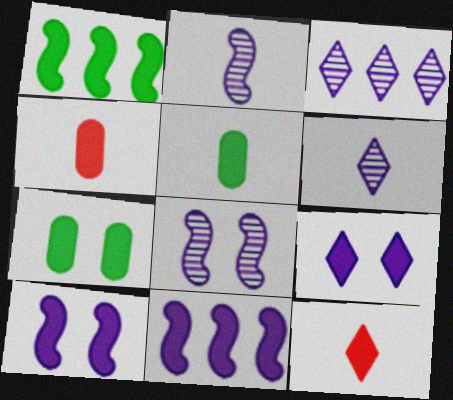[[1, 4, 9], 
[7, 11, 12]]